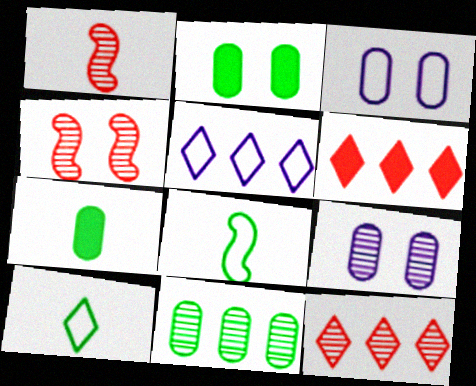[[1, 2, 5], 
[4, 5, 7], 
[6, 8, 9]]